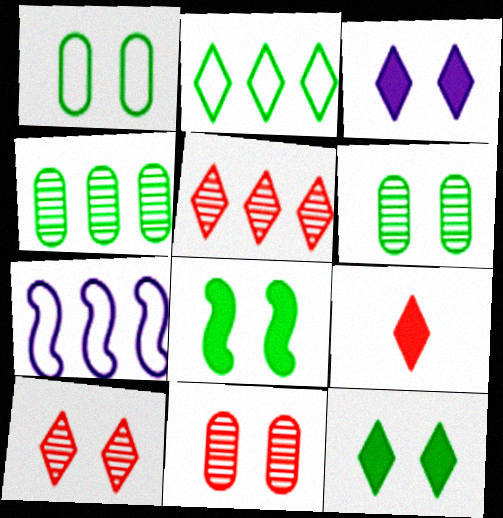[[6, 7, 9]]